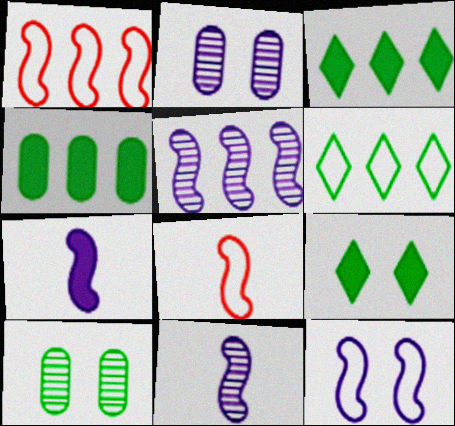[[2, 3, 8], 
[5, 7, 12]]